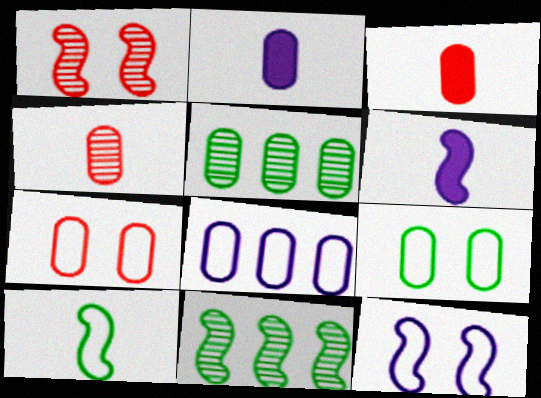[[2, 5, 7]]